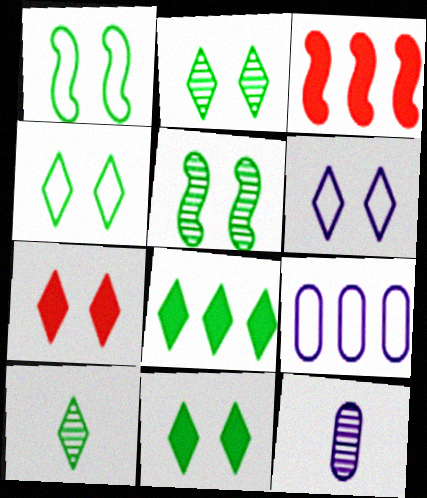[[2, 4, 11], 
[2, 6, 7], 
[3, 4, 12], 
[4, 8, 10]]